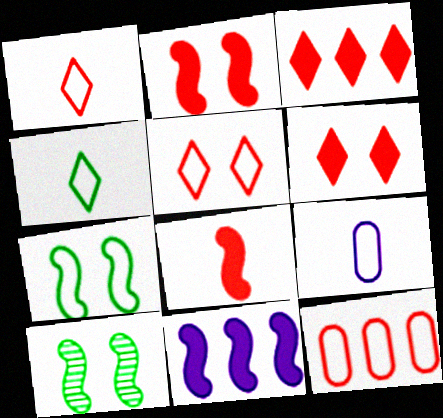[[3, 9, 10]]